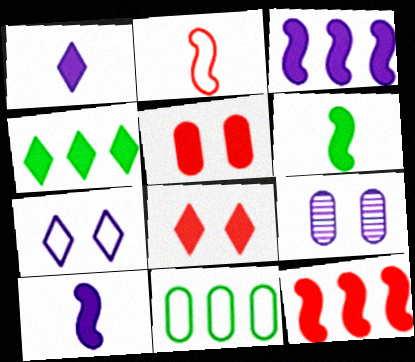[[1, 4, 8], 
[2, 4, 9], 
[2, 7, 11], 
[4, 5, 10]]